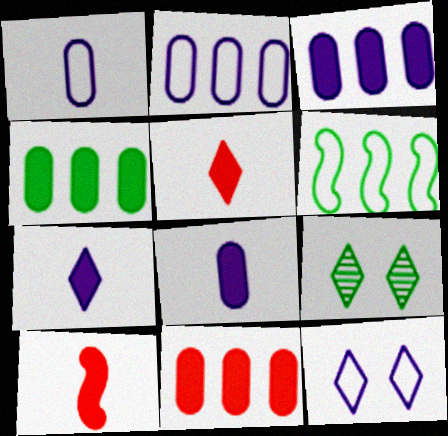[[2, 9, 10], 
[3, 4, 11]]